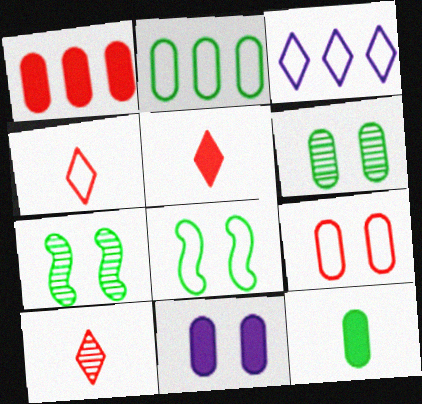[[1, 11, 12], 
[2, 6, 12], 
[4, 5, 10], 
[6, 9, 11]]